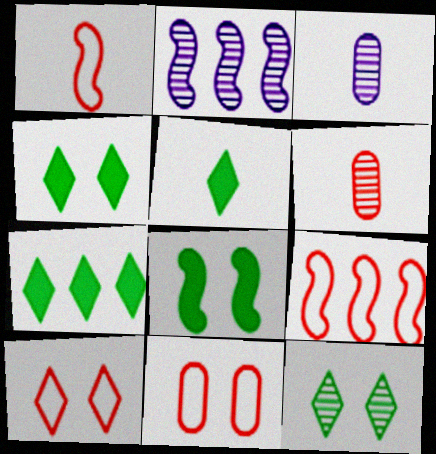[[1, 2, 8], 
[1, 3, 5], 
[2, 5, 11], 
[2, 6, 12], 
[3, 4, 9], 
[4, 5, 7]]